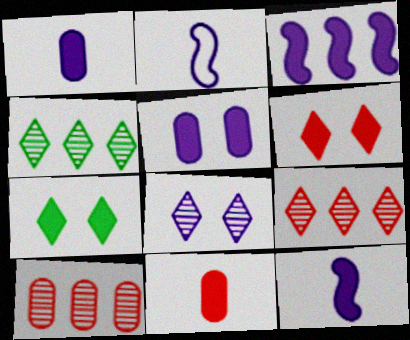[[2, 7, 10], 
[3, 7, 11]]